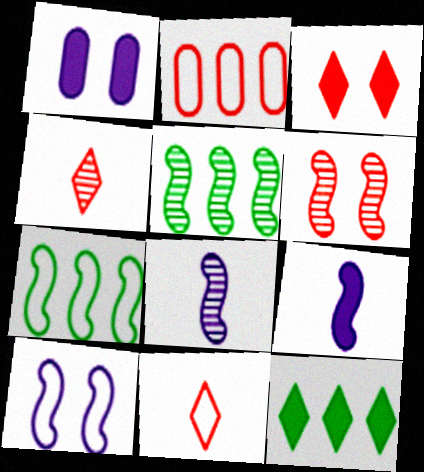[[1, 4, 7], 
[1, 5, 11], 
[5, 6, 8], 
[6, 7, 9]]